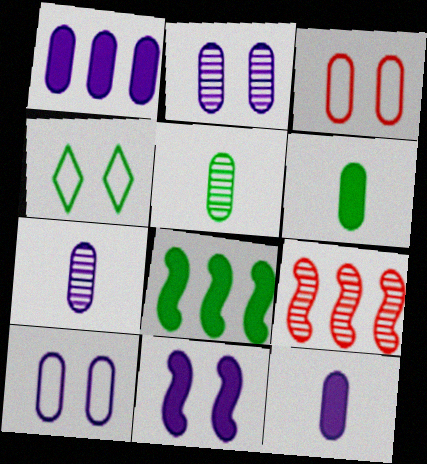[[1, 3, 5], 
[1, 7, 10], 
[4, 5, 8], 
[4, 9, 12]]